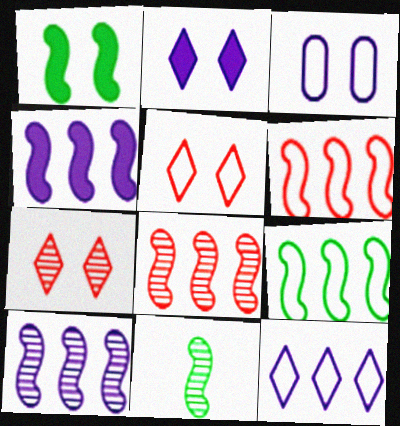[[1, 3, 7], 
[1, 9, 11], 
[4, 8, 9]]